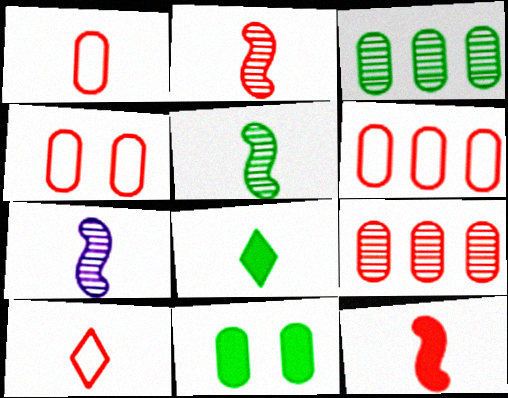[[1, 4, 6], 
[1, 7, 8], 
[2, 5, 7]]